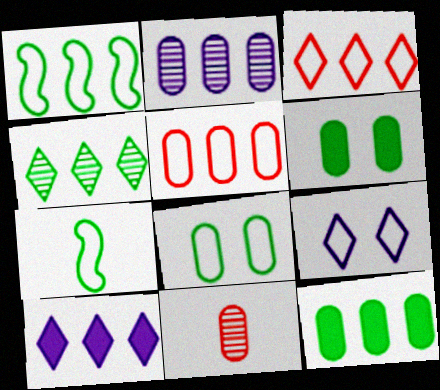[[1, 4, 12], 
[2, 5, 12], 
[3, 4, 10], 
[4, 6, 7], 
[5, 7, 9]]